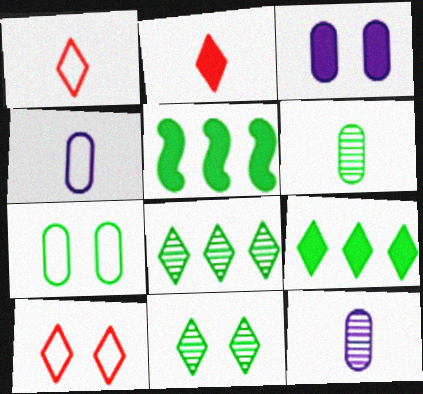[[2, 3, 5], 
[5, 10, 12]]